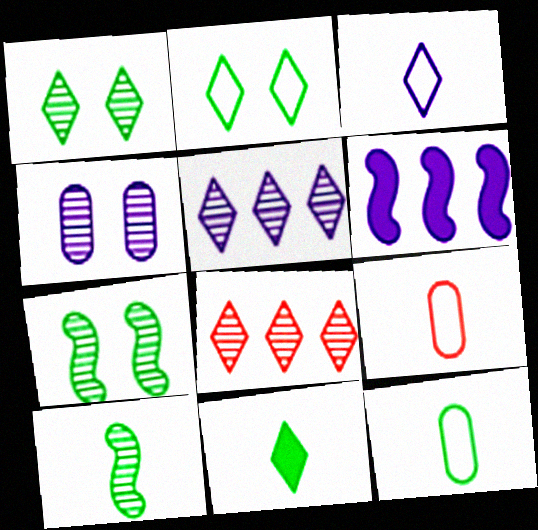[[1, 6, 9], 
[3, 4, 6], 
[4, 8, 10], 
[10, 11, 12]]